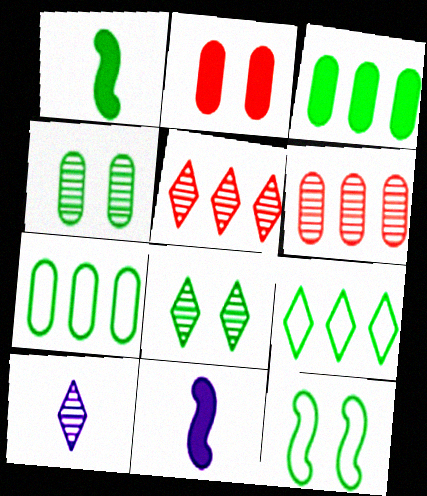[[1, 4, 9], 
[1, 7, 8], 
[5, 8, 10]]